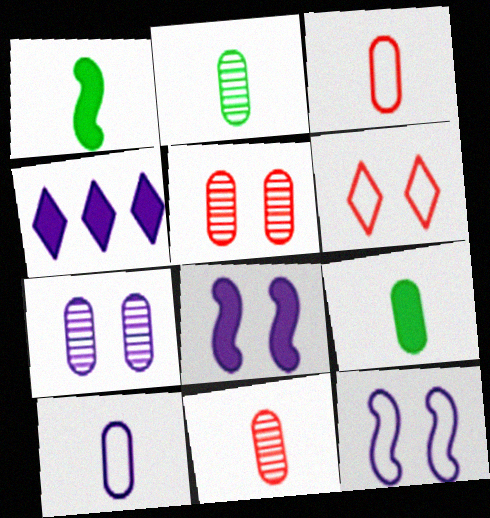[[9, 10, 11]]